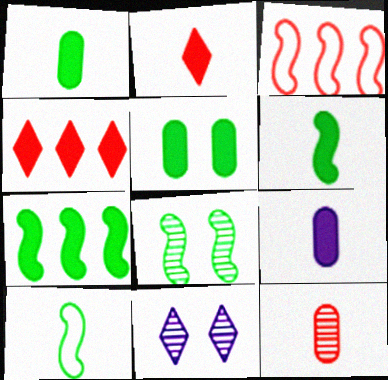[[1, 3, 11], 
[2, 6, 9], 
[7, 8, 10]]